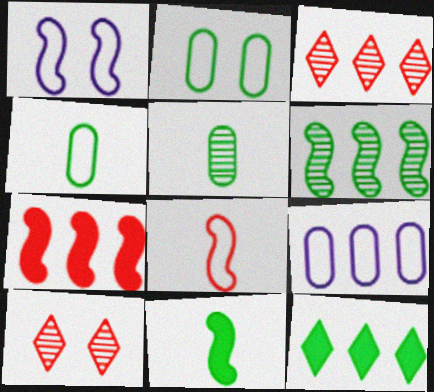[[9, 10, 11]]